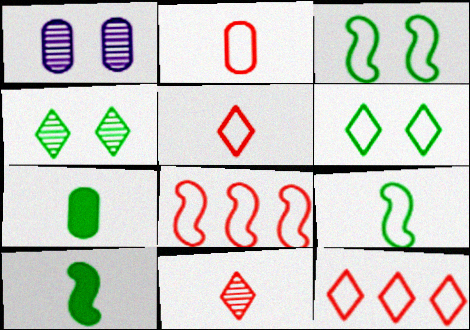[[1, 10, 12]]